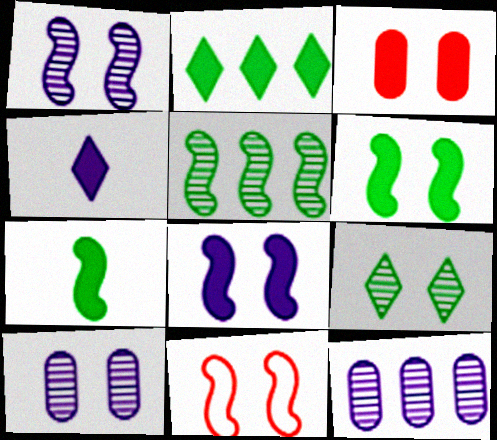[[1, 6, 11]]